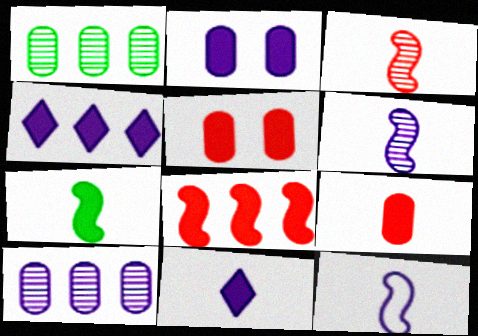[[3, 7, 12], 
[4, 5, 7], 
[7, 9, 11]]